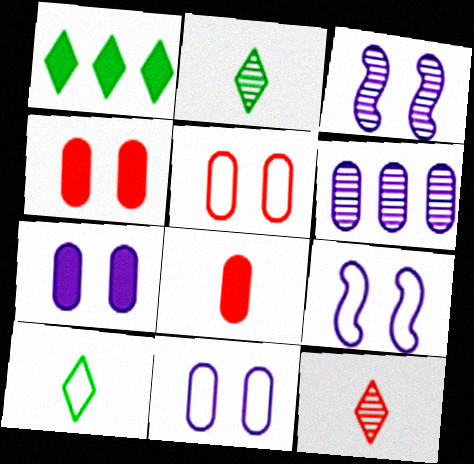[]